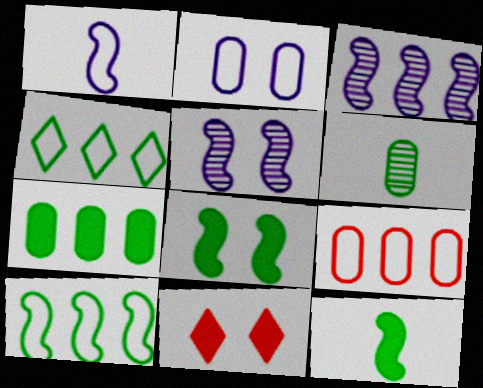[[4, 6, 8]]